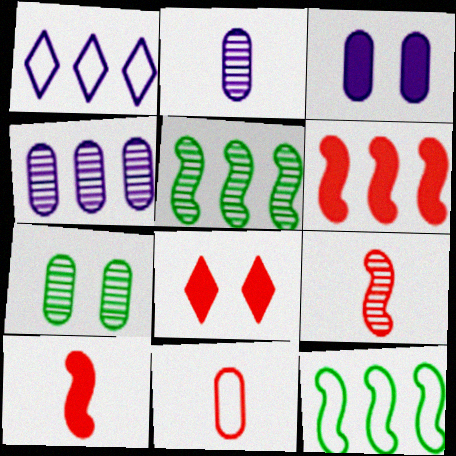[[1, 7, 10], 
[2, 8, 12]]